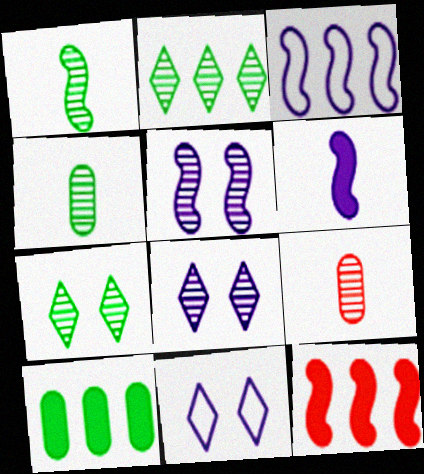[[2, 5, 9], 
[3, 5, 6], 
[4, 11, 12]]